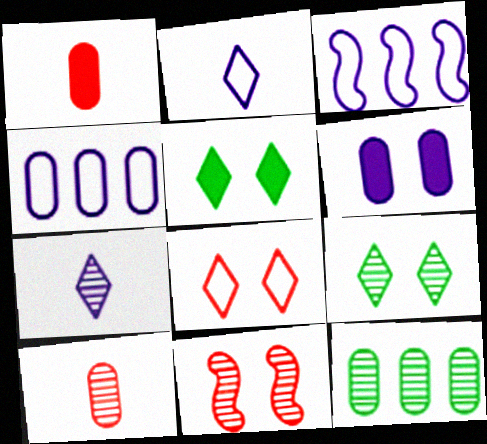[[1, 3, 9], 
[3, 5, 10], 
[3, 6, 7], 
[7, 11, 12]]